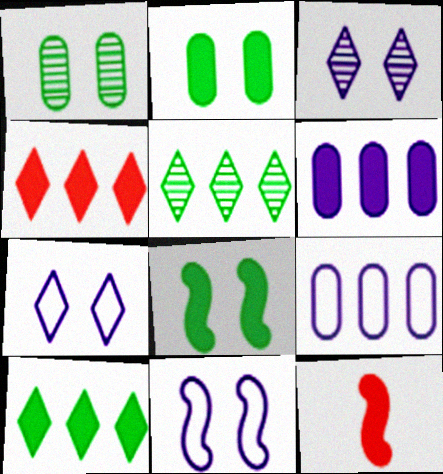[]